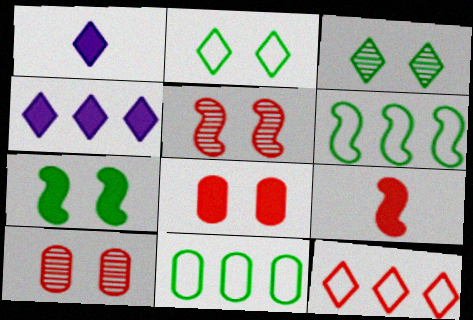[[1, 3, 12], 
[1, 5, 11], 
[1, 6, 10], 
[9, 10, 12]]